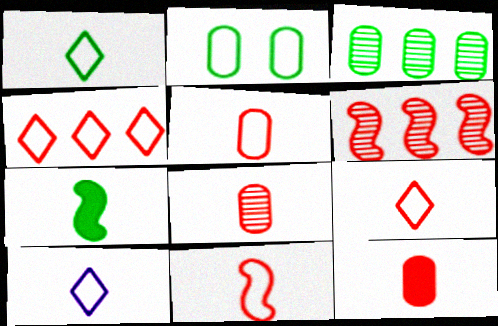[[1, 9, 10], 
[5, 8, 12], 
[5, 9, 11], 
[7, 8, 10]]